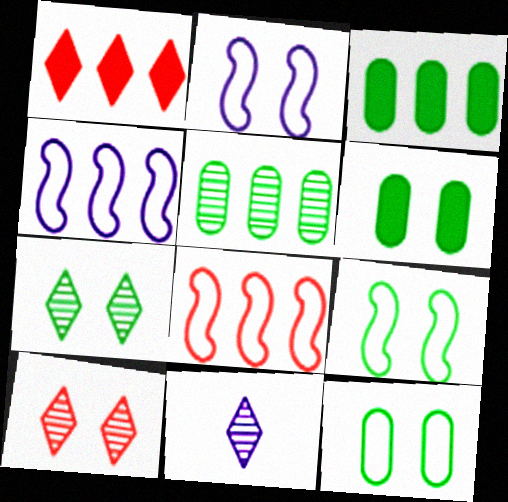[[1, 4, 5], 
[2, 6, 10], 
[6, 7, 9], 
[6, 8, 11]]